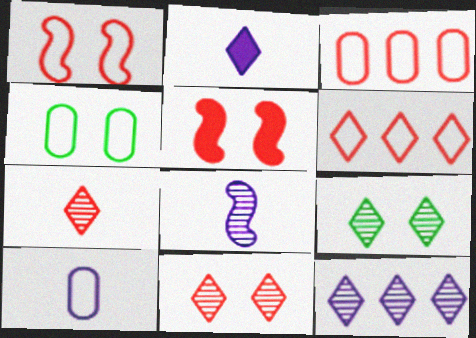[[2, 6, 9], 
[2, 8, 10], 
[3, 4, 10], 
[3, 5, 7], 
[7, 9, 12]]